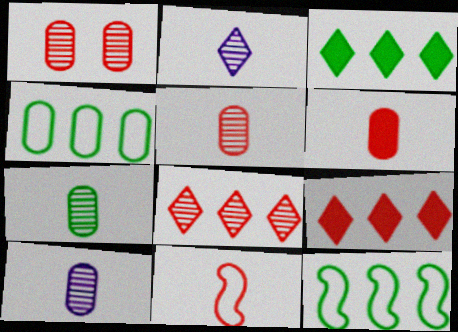[[1, 9, 11], 
[5, 7, 10]]